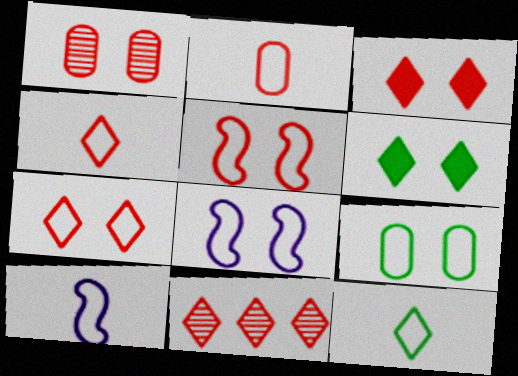[[1, 3, 5], 
[1, 6, 8], 
[2, 10, 12], 
[3, 4, 11], 
[7, 8, 9]]